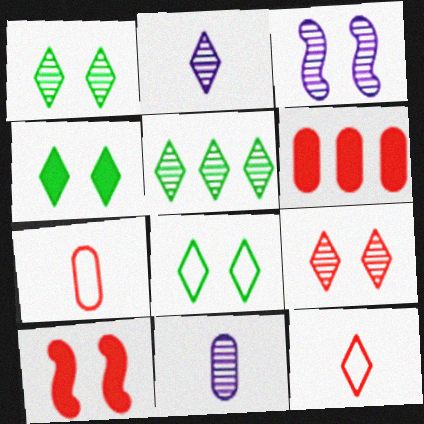[[1, 4, 8], 
[2, 5, 9]]